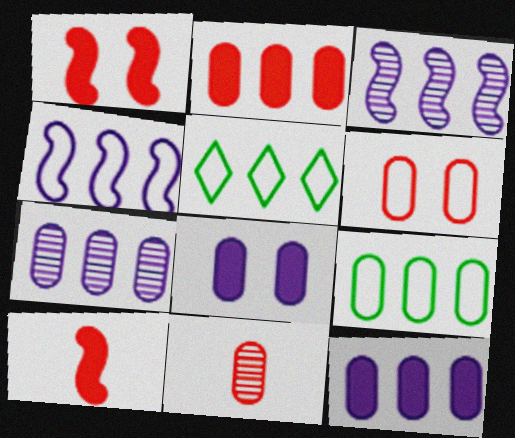[[2, 3, 5], 
[2, 6, 11], 
[2, 7, 9], 
[8, 9, 11]]